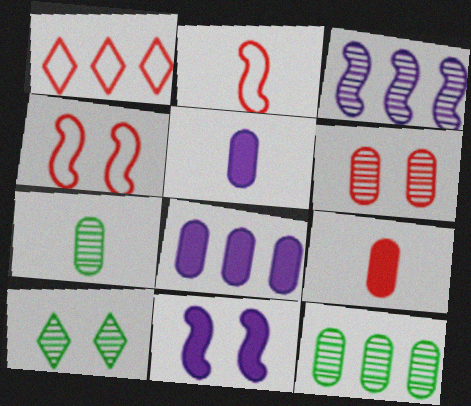[[1, 7, 11], 
[2, 8, 10]]